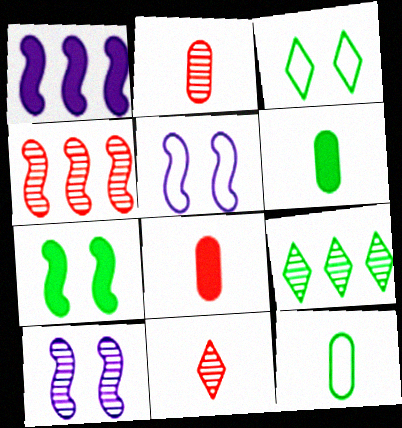[[1, 2, 3], 
[2, 9, 10], 
[5, 8, 9], 
[7, 9, 12]]